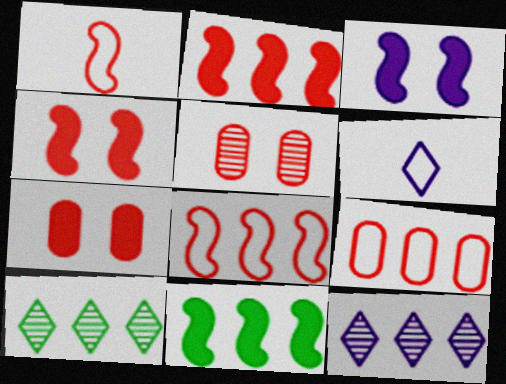[[5, 6, 11], 
[9, 11, 12]]